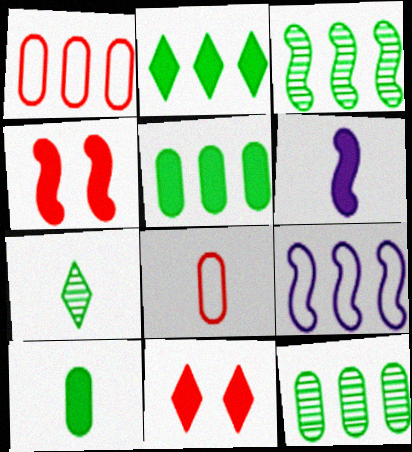[[5, 6, 11], 
[6, 7, 8]]